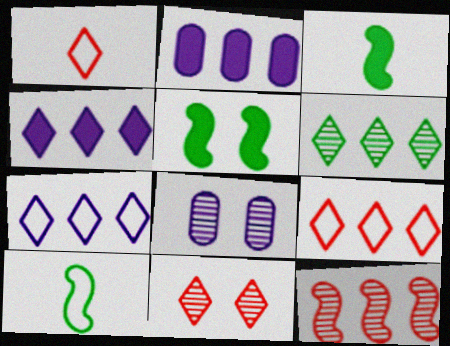[[2, 10, 11], 
[3, 8, 9], 
[4, 6, 9]]